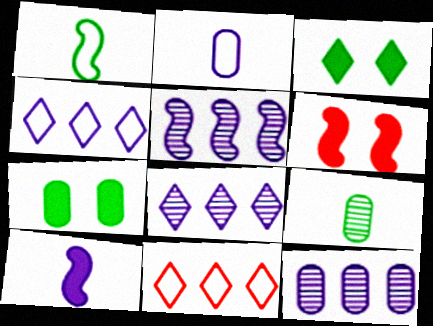[[1, 5, 6], 
[4, 6, 9], 
[5, 8, 12]]